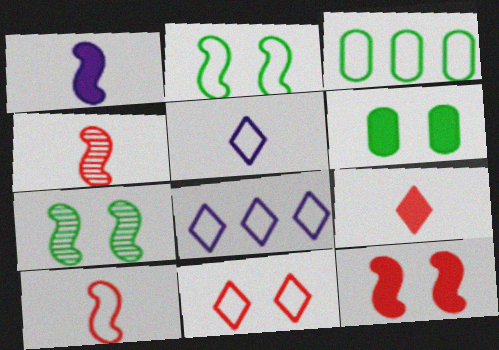[[4, 6, 8]]